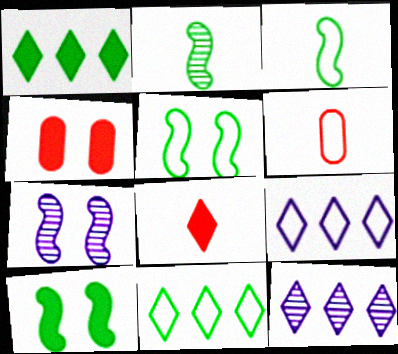[[1, 6, 7], 
[2, 4, 9], 
[3, 4, 12], 
[5, 6, 9], 
[6, 10, 12]]